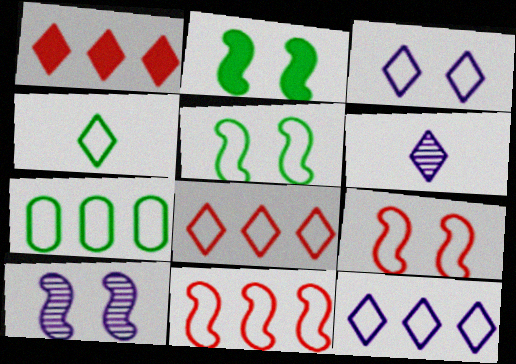[[2, 9, 10], 
[3, 4, 8], 
[4, 5, 7], 
[7, 11, 12]]